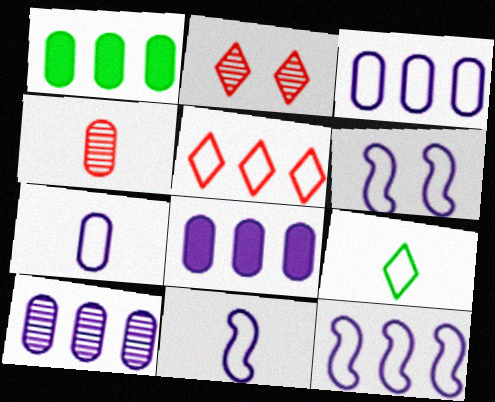[[1, 2, 11], 
[3, 8, 10], 
[6, 11, 12]]